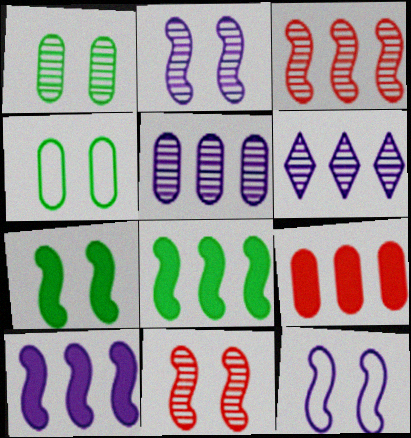[[7, 11, 12]]